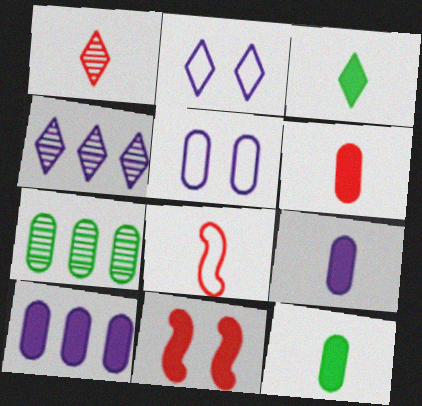[[1, 6, 8], 
[3, 10, 11], 
[5, 6, 7], 
[6, 9, 12]]